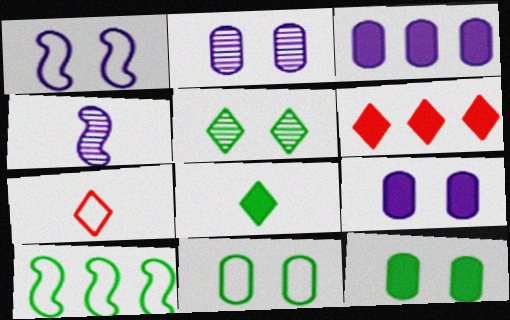[[4, 6, 11]]